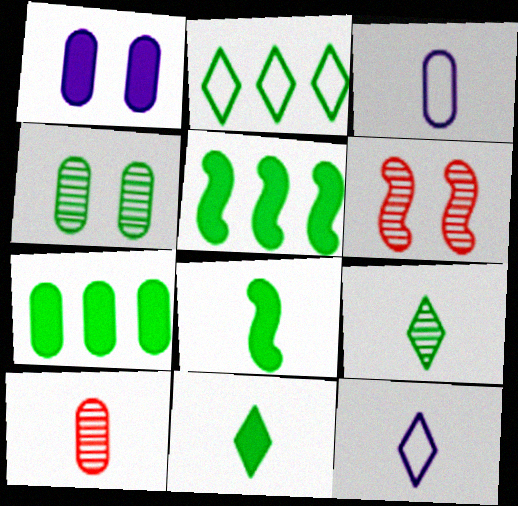[[2, 4, 8], 
[6, 7, 12], 
[8, 10, 12]]